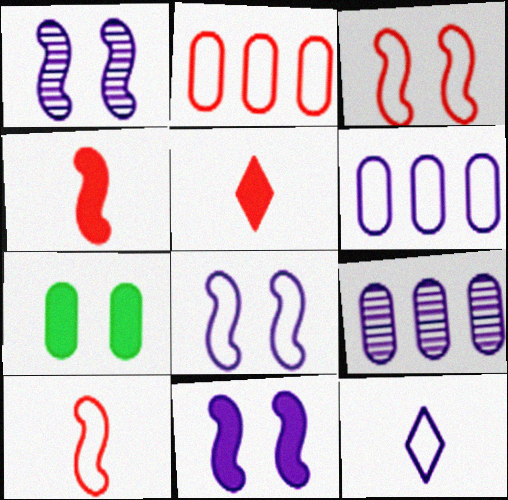[[1, 8, 11], 
[6, 8, 12], 
[9, 11, 12]]